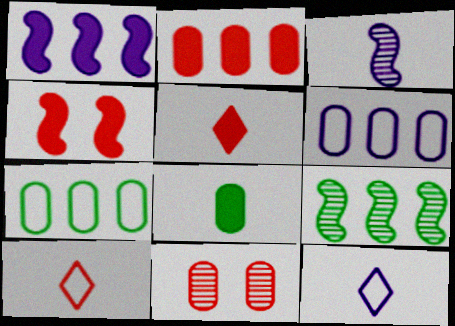[[2, 4, 5], 
[3, 8, 10], 
[6, 8, 11]]